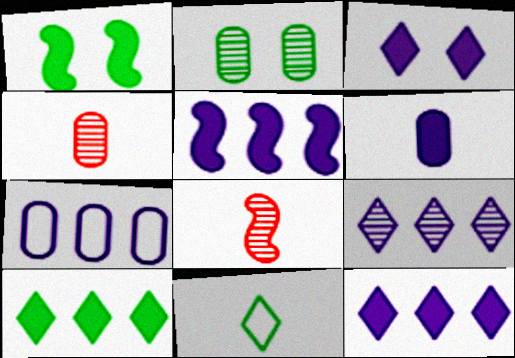[[2, 8, 9], 
[3, 5, 6], 
[5, 7, 9], 
[6, 8, 11]]